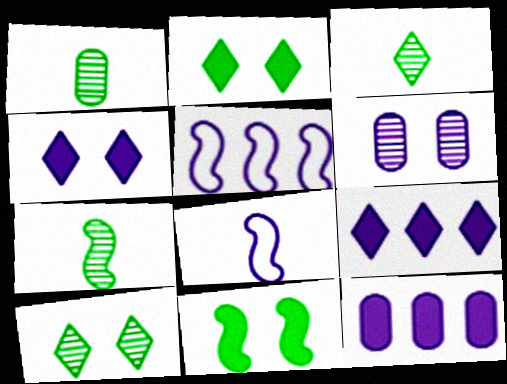[[1, 3, 7], 
[6, 8, 9]]